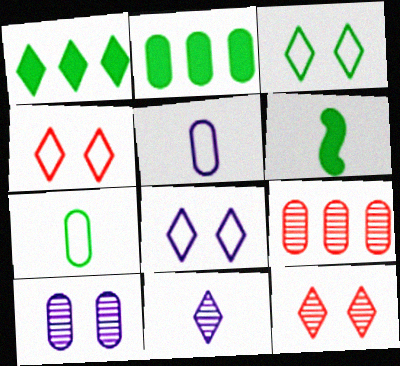[[1, 4, 11], 
[3, 4, 8], 
[6, 8, 9]]